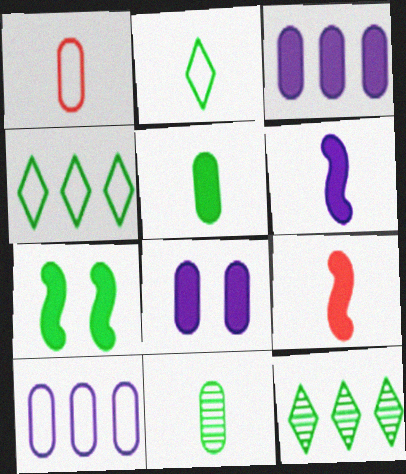[[4, 7, 11]]